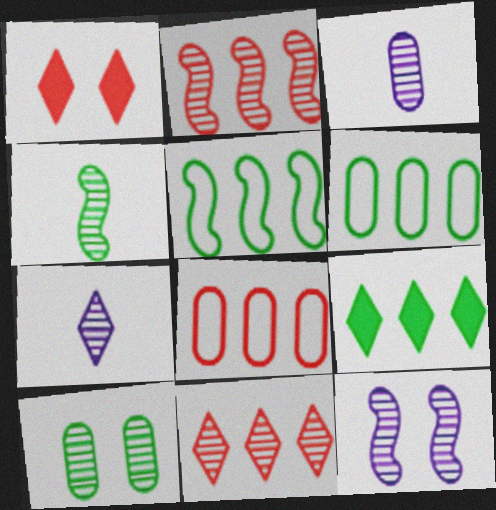[[1, 3, 5], 
[2, 4, 12], 
[2, 7, 10]]